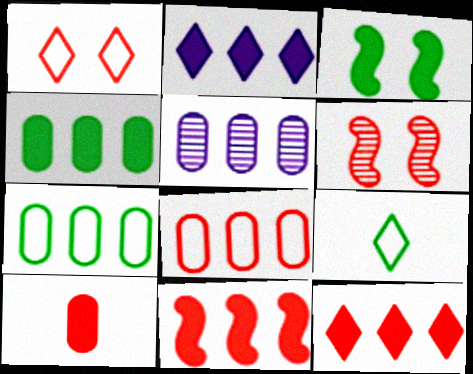[[2, 3, 10], 
[2, 4, 11], 
[4, 5, 8]]